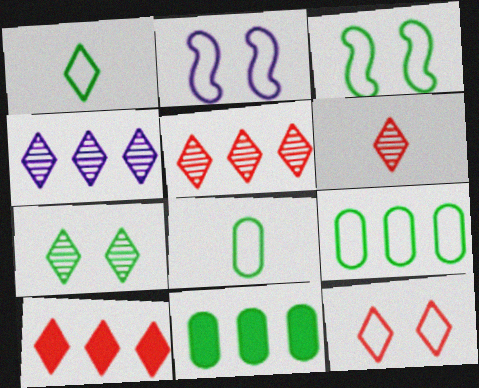[[1, 3, 9], 
[2, 6, 11], 
[4, 6, 7], 
[6, 10, 12]]